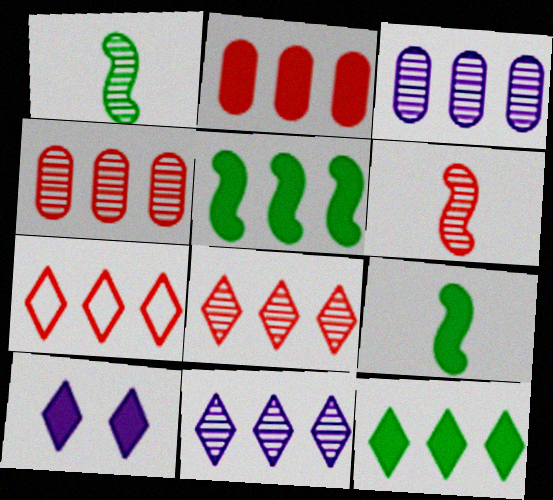[[2, 9, 10], 
[3, 5, 7], 
[7, 11, 12]]